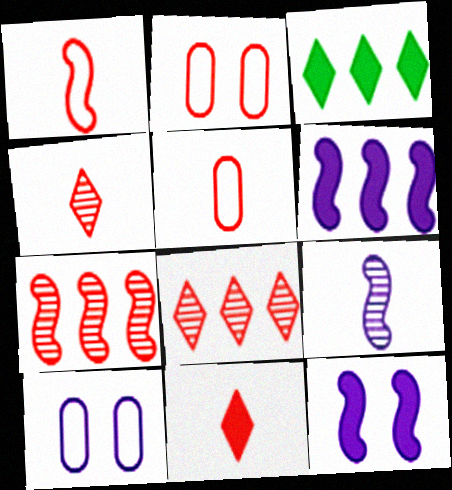[[2, 3, 9], 
[2, 7, 11]]